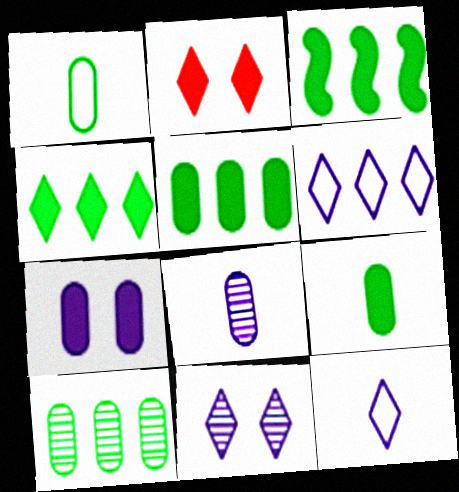[[3, 4, 5]]